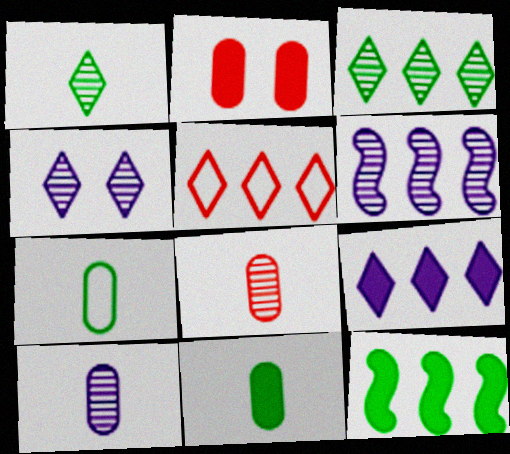[[3, 5, 9], 
[4, 6, 10]]